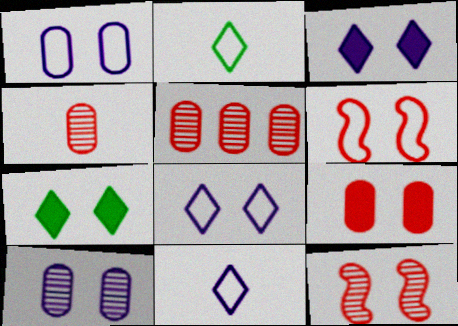[[1, 7, 12], 
[6, 7, 10]]